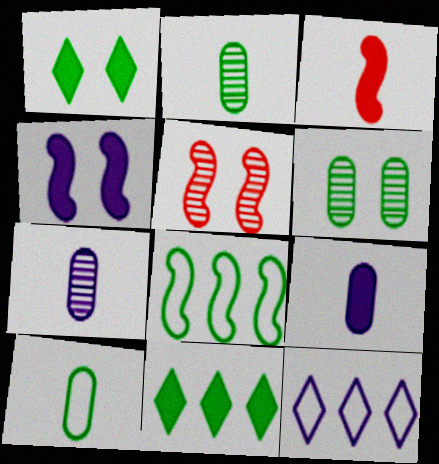[[1, 2, 8], 
[3, 6, 12], 
[4, 7, 12]]